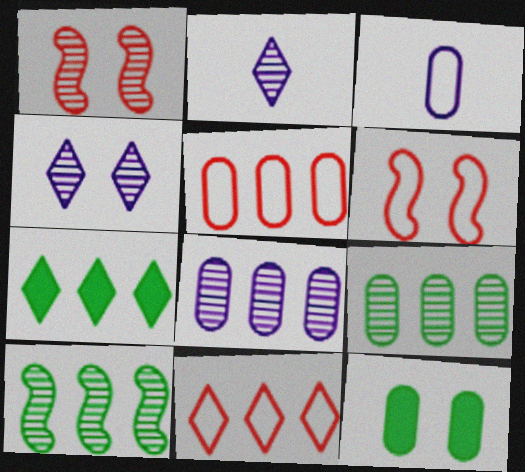[[1, 2, 9], 
[1, 3, 7], 
[4, 6, 12]]